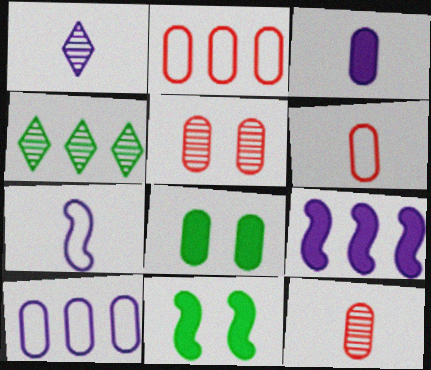[[1, 2, 11], 
[1, 3, 7], 
[2, 4, 9], 
[8, 10, 12]]